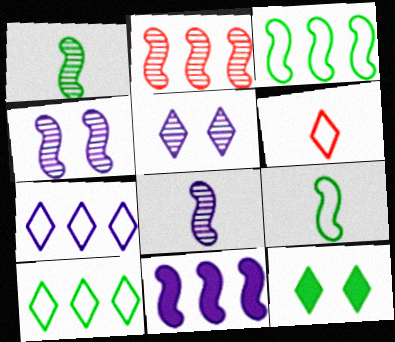[[1, 2, 4], 
[2, 3, 11]]